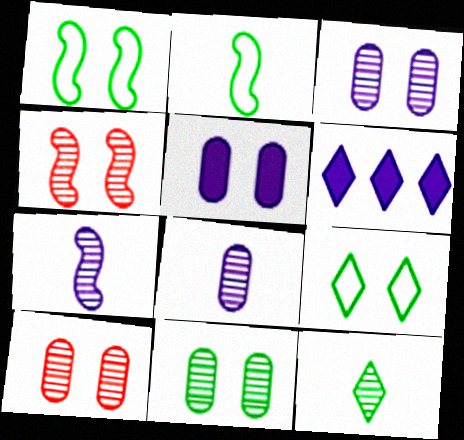[[2, 6, 10], 
[3, 10, 11], 
[4, 5, 9]]